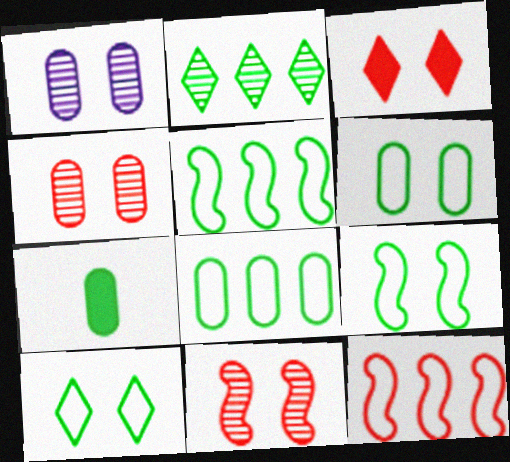[[1, 3, 9], 
[2, 7, 9], 
[6, 9, 10]]